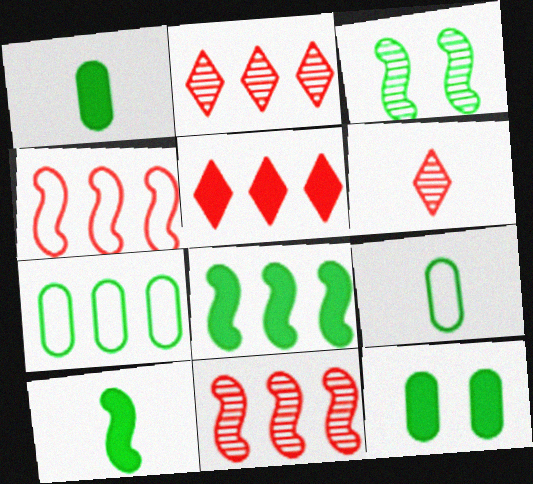[]